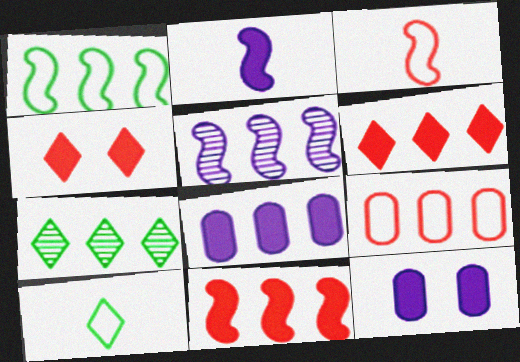[[1, 5, 11], 
[3, 7, 12]]